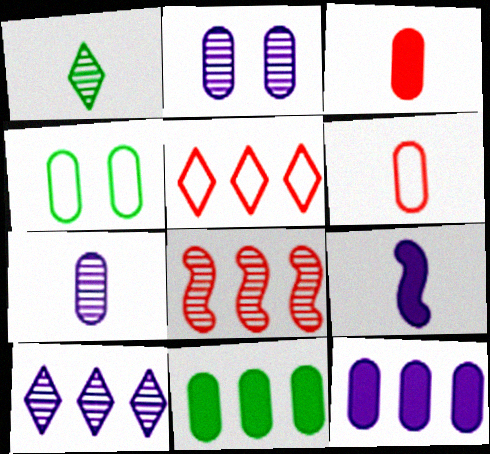[[1, 2, 8], 
[1, 6, 9], 
[2, 6, 11]]